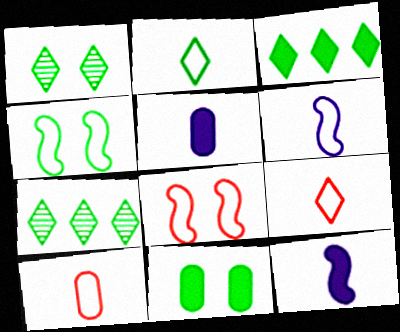[[1, 2, 3], 
[1, 4, 11], 
[2, 6, 10], 
[5, 7, 8]]